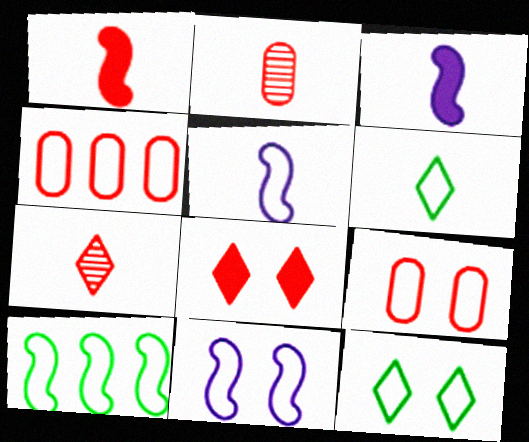[[2, 3, 6], 
[4, 5, 12], 
[4, 6, 11], 
[9, 11, 12]]